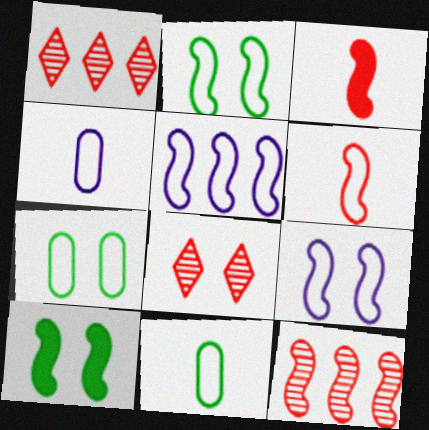[[1, 4, 10], 
[2, 5, 6]]